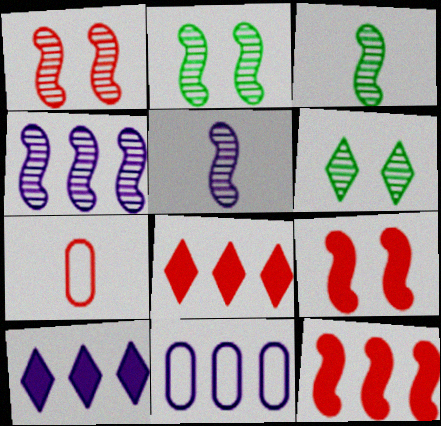[[1, 3, 4], 
[1, 7, 8], 
[2, 7, 10], 
[4, 10, 11]]